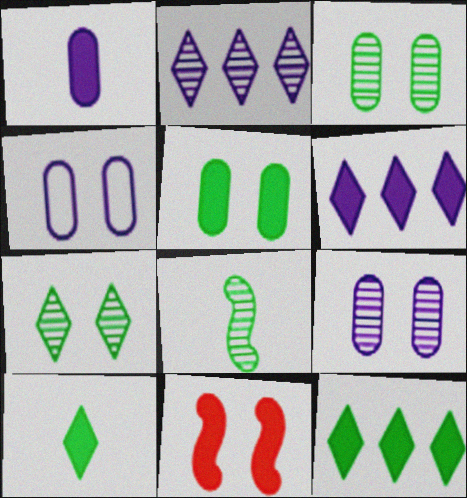[[1, 11, 12], 
[4, 7, 11]]